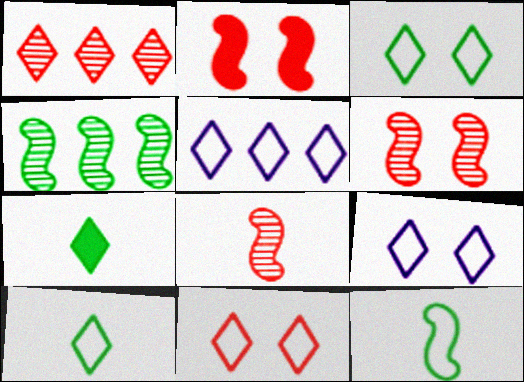[[1, 7, 9], 
[3, 9, 11], 
[5, 10, 11]]